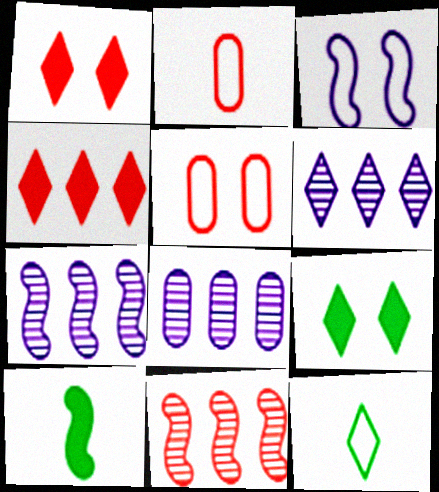[[1, 2, 11], 
[1, 6, 12], 
[2, 7, 9], 
[3, 10, 11], 
[5, 6, 10], 
[6, 7, 8]]